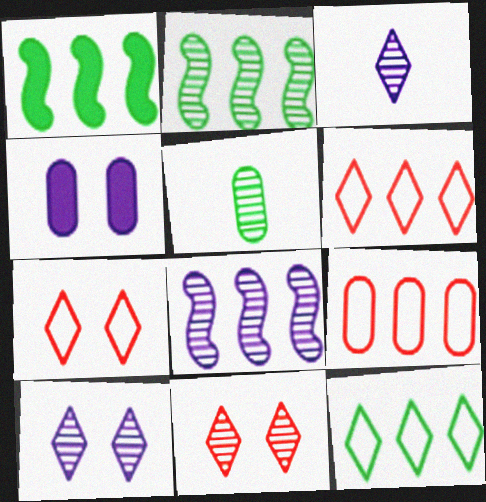[[4, 5, 9], 
[5, 8, 11]]